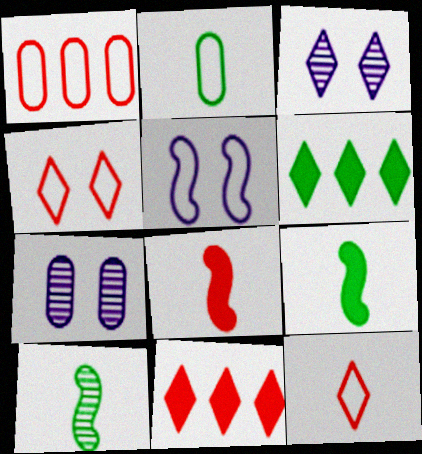[[1, 3, 9], 
[3, 6, 12]]